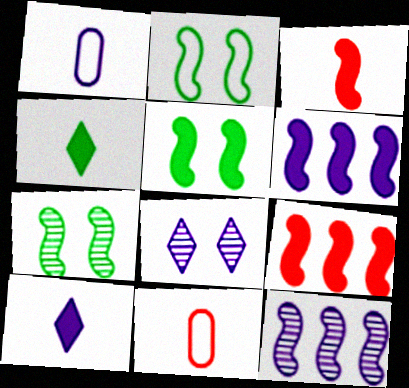[[1, 6, 8], 
[2, 3, 12], 
[2, 5, 7], 
[3, 5, 6]]